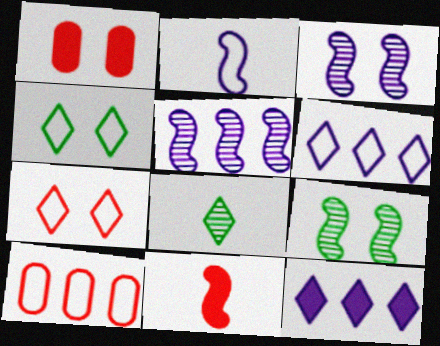[[1, 3, 4], 
[2, 4, 10], 
[7, 8, 12]]